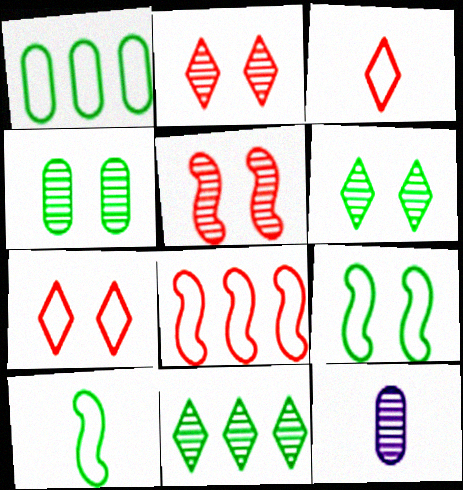[[5, 11, 12]]